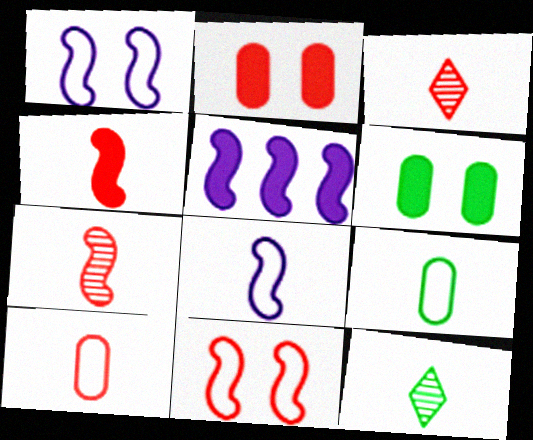[[3, 4, 10]]